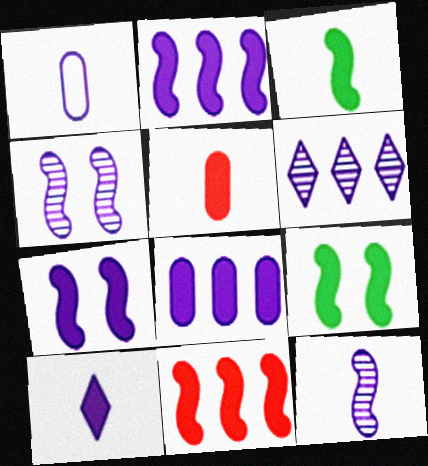[[1, 6, 7], 
[1, 10, 12], 
[3, 5, 10], 
[3, 7, 11], 
[7, 8, 10]]